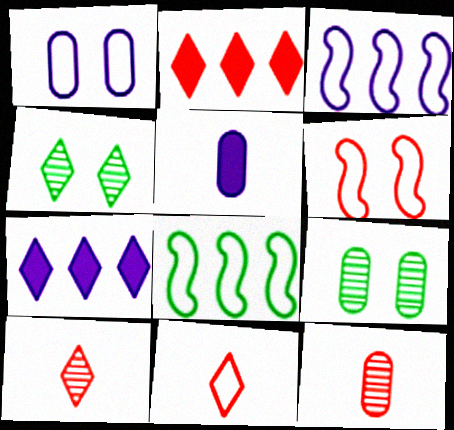[[1, 8, 11], 
[2, 6, 12], 
[4, 7, 11]]